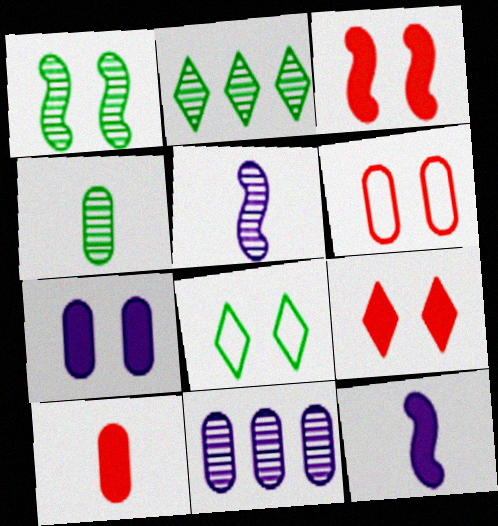[[1, 2, 4], 
[2, 6, 12]]